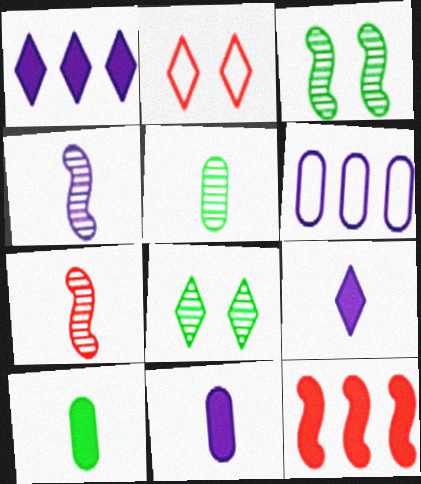[]